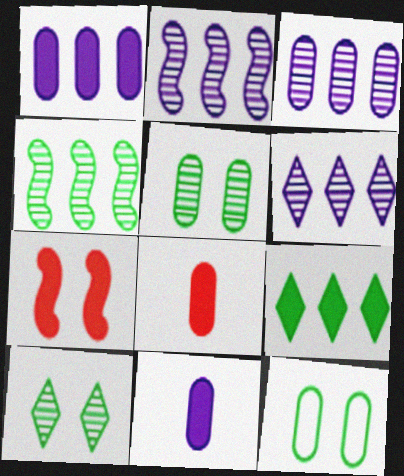[[2, 3, 6], 
[3, 8, 12], 
[7, 9, 11]]